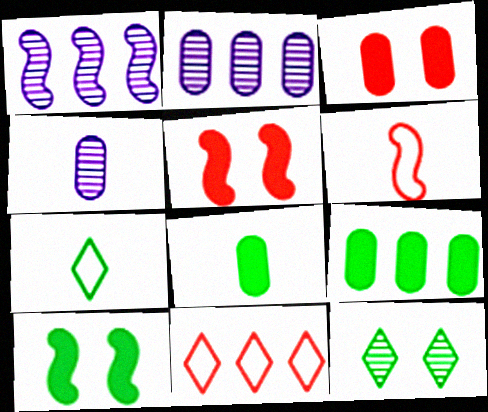[[1, 3, 7], 
[1, 6, 10], 
[1, 9, 11], 
[2, 5, 7], 
[4, 10, 11]]